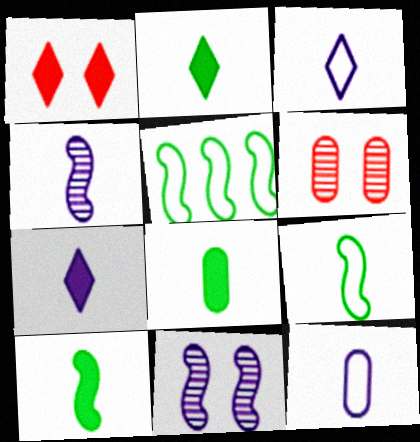[[2, 8, 10], 
[4, 7, 12], 
[5, 6, 7]]